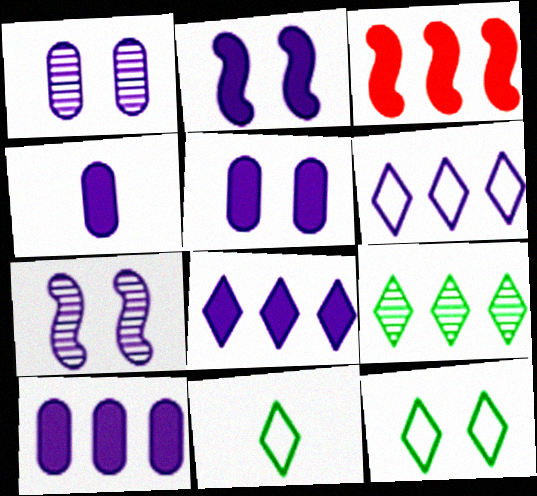[[1, 3, 11], 
[2, 4, 8], 
[4, 5, 10], 
[4, 6, 7]]